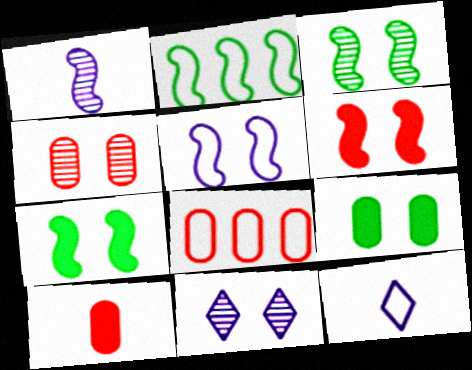[[1, 2, 6], 
[2, 10, 11], 
[3, 4, 11], 
[3, 5, 6], 
[4, 8, 10]]